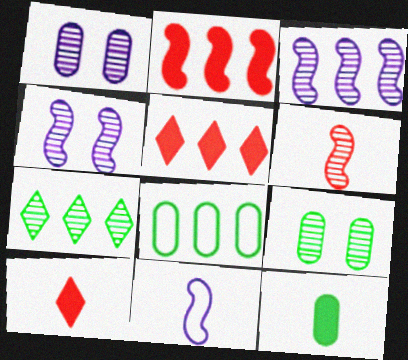[[1, 6, 7], 
[3, 5, 8], 
[4, 8, 10], 
[5, 9, 11], 
[8, 9, 12]]